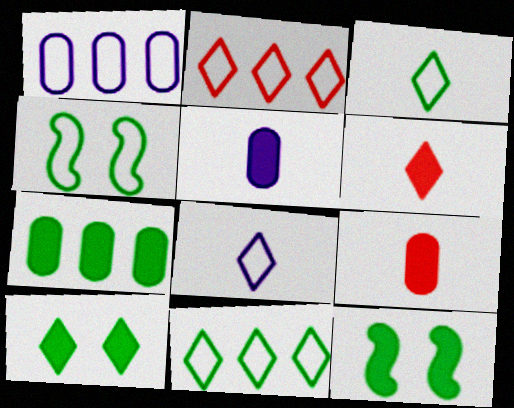[]